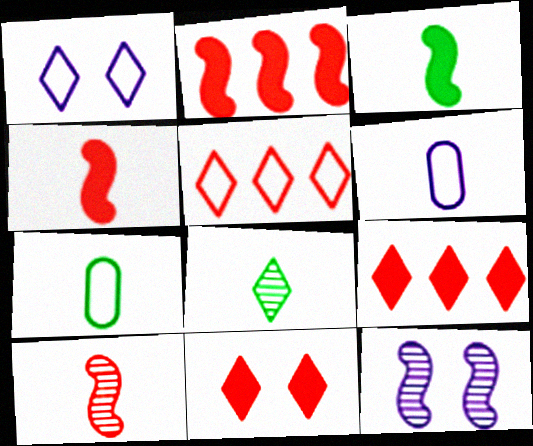[[1, 8, 9], 
[3, 7, 8], 
[4, 6, 8], 
[7, 9, 12]]